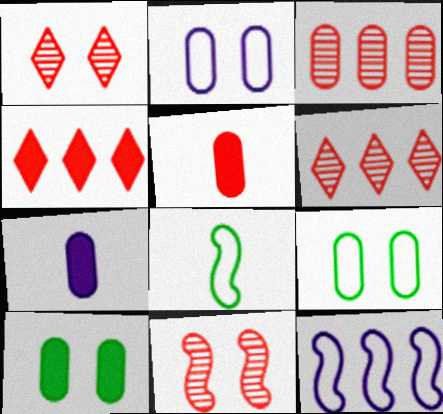[[3, 7, 9]]